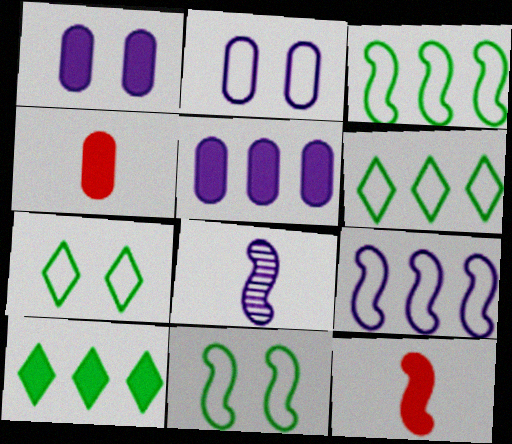[[1, 10, 12]]